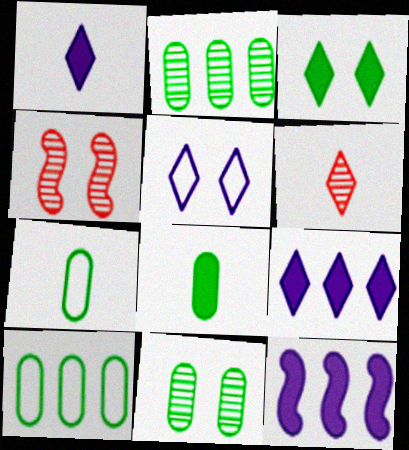[[1, 4, 10], 
[4, 7, 9], 
[8, 10, 11]]